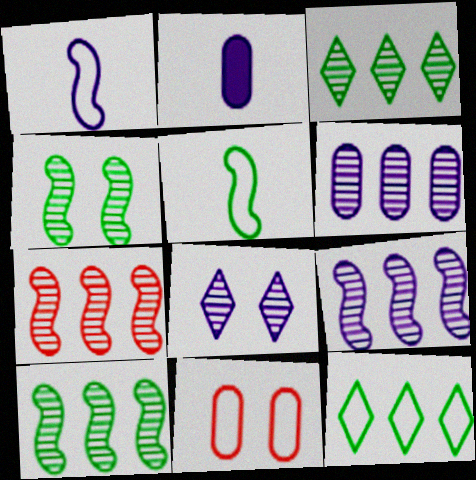[[1, 11, 12], 
[3, 6, 7], 
[7, 9, 10]]